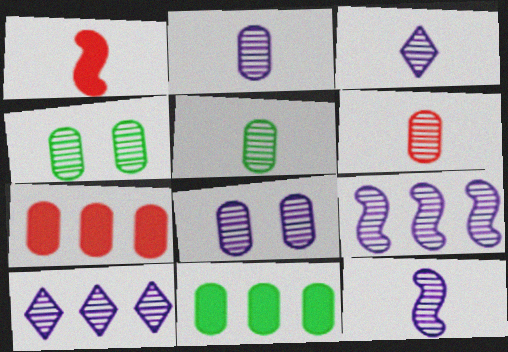[[2, 3, 12], 
[2, 5, 6], 
[3, 8, 9], 
[8, 10, 12]]